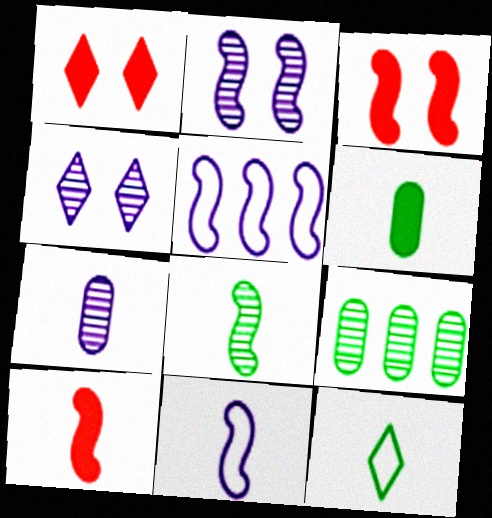[[1, 9, 11], 
[3, 5, 8], 
[6, 8, 12], 
[7, 10, 12], 
[8, 10, 11]]